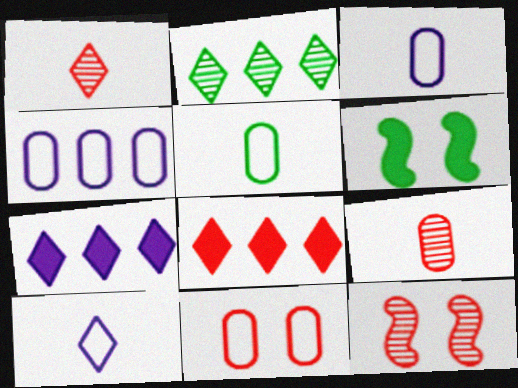[[1, 4, 6], 
[2, 5, 6], 
[4, 5, 11], 
[5, 7, 12]]